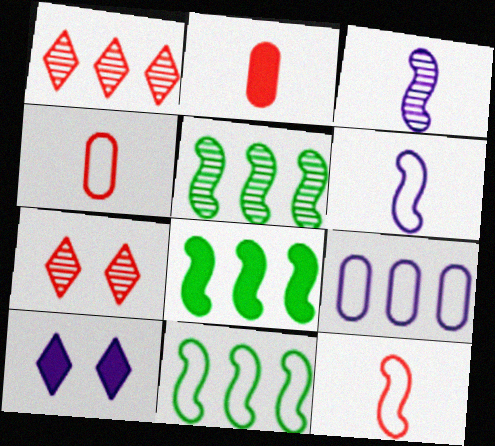[[1, 8, 9], 
[2, 8, 10], 
[3, 9, 10], 
[4, 5, 10], 
[5, 8, 11]]